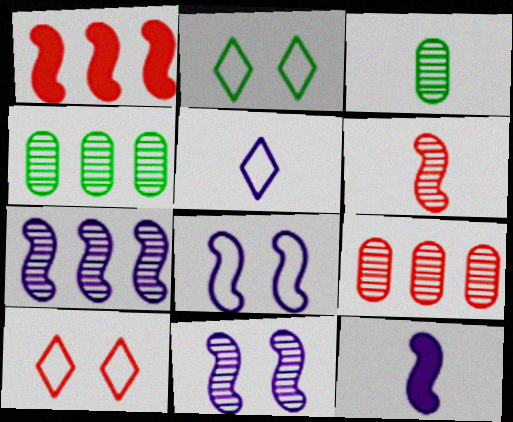[[2, 9, 12], 
[4, 10, 12], 
[7, 8, 12]]